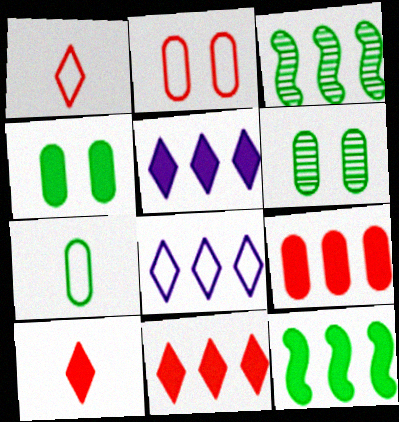[[3, 8, 9], 
[5, 9, 12]]